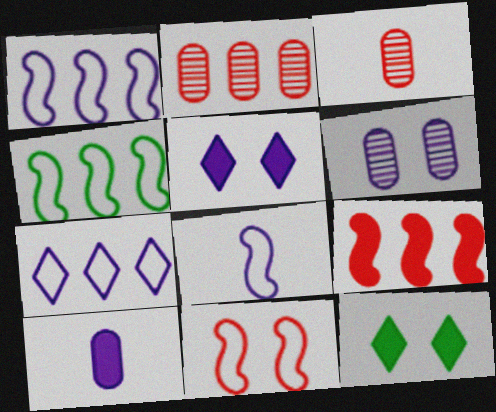[[1, 3, 12], 
[2, 8, 12], 
[3, 4, 5], 
[4, 8, 11], 
[6, 11, 12], 
[9, 10, 12]]